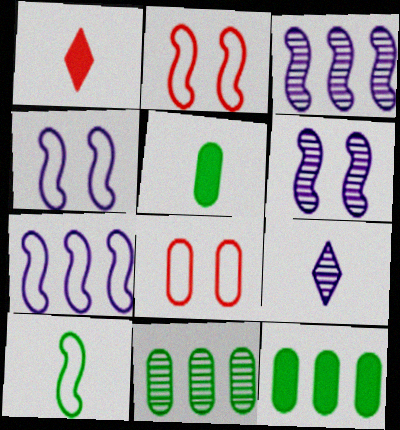[[1, 4, 11], 
[2, 7, 10], 
[2, 9, 12]]